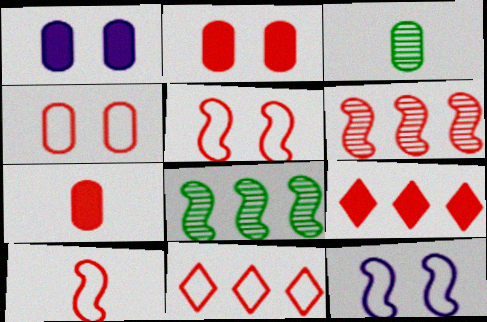[[3, 9, 12], 
[4, 10, 11]]